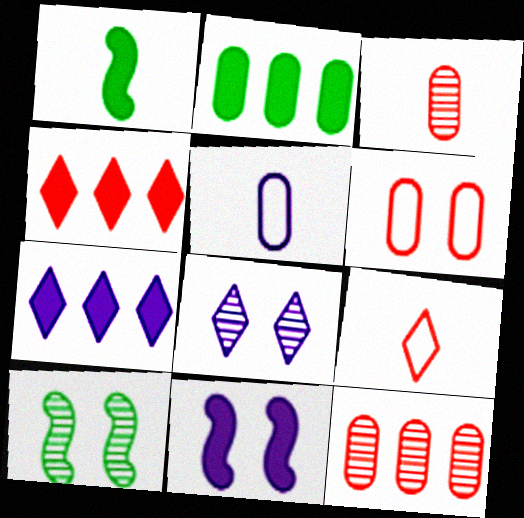[[4, 5, 10]]